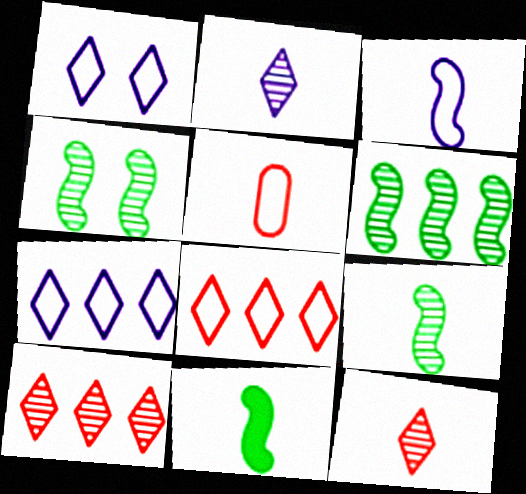[[2, 5, 11], 
[4, 6, 9]]